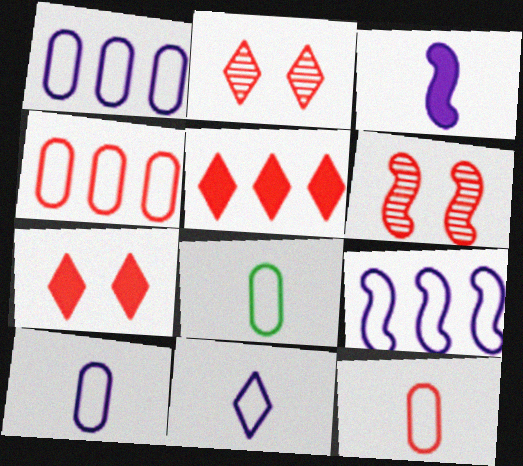[[5, 6, 12], 
[8, 10, 12]]